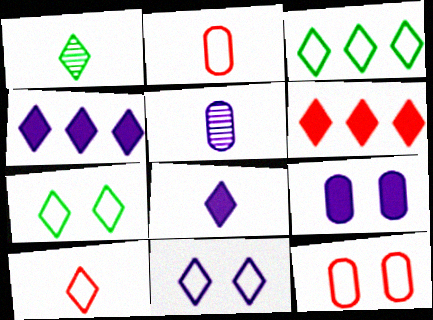[[1, 6, 11], 
[1, 8, 10], 
[3, 10, 11]]